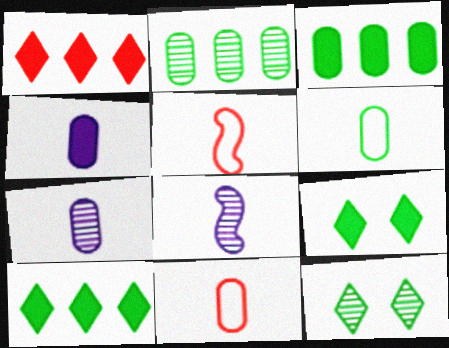[]